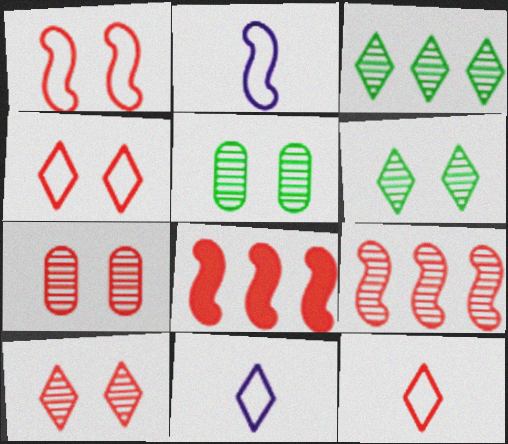[[5, 8, 11], 
[7, 8, 12]]